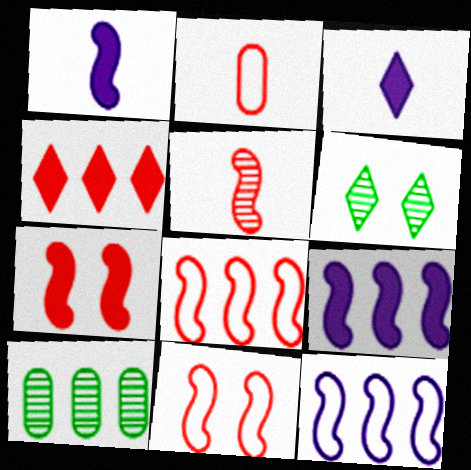[[2, 6, 9], 
[3, 10, 11], 
[4, 10, 12], 
[5, 7, 8]]